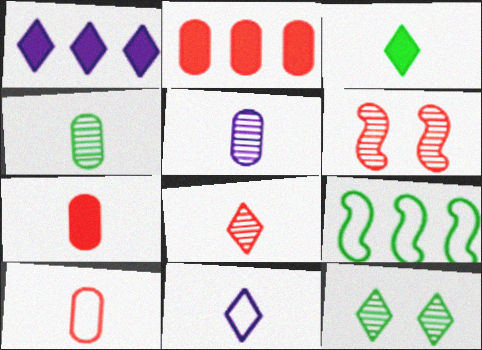[[3, 8, 11]]